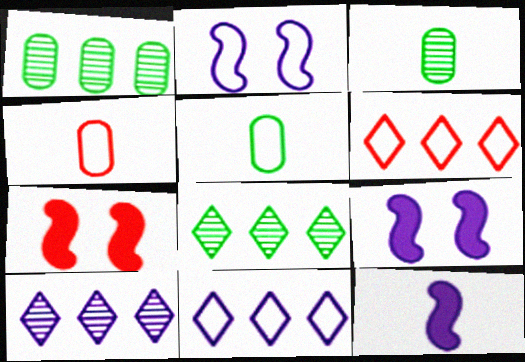[[2, 5, 6], 
[3, 6, 9], 
[3, 7, 11], 
[4, 8, 9], 
[5, 7, 10]]